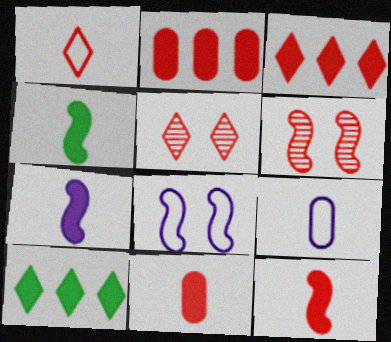[[1, 2, 6], 
[1, 3, 5], 
[4, 7, 12], 
[6, 9, 10]]